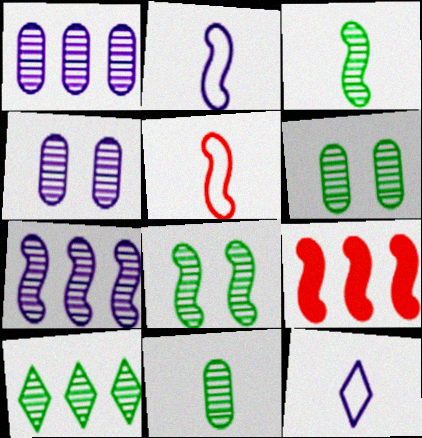[[2, 8, 9], 
[3, 6, 10], 
[6, 9, 12], 
[8, 10, 11]]